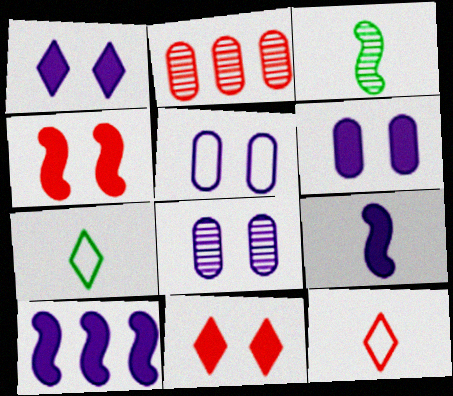[[2, 4, 12], 
[5, 6, 8]]